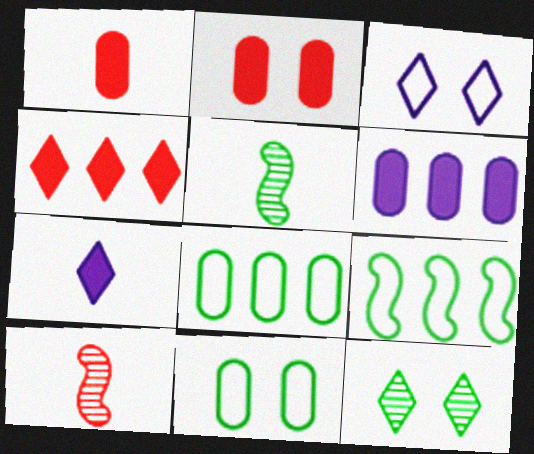[]